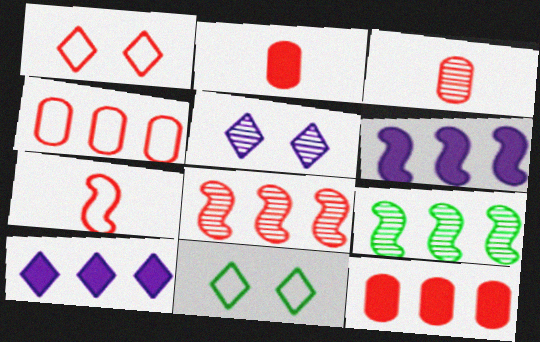[[1, 2, 8], 
[1, 4, 7], 
[3, 5, 9], 
[3, 6, 11], 
[4, 9, 10]]